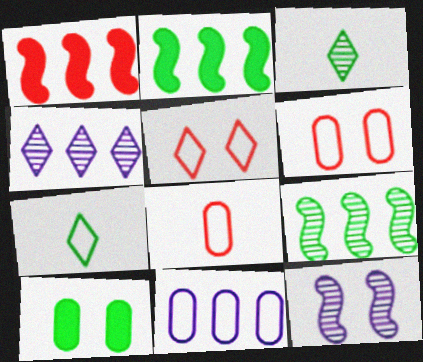[[5, 10, 12], 
[7, 9, 10]]